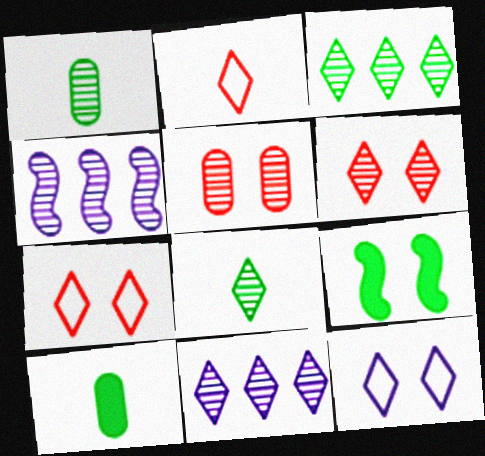[[1, 4, 6], 
[4, 5, 8], 
[4, 7, 10], 
[5, 9, 12], 
[6, 8, 11]]